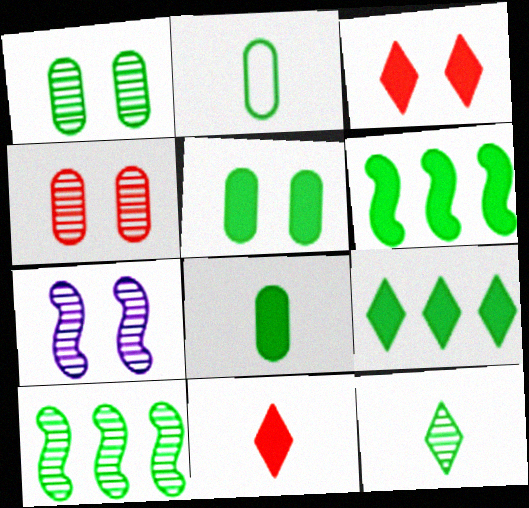[[1, 10, 12]]